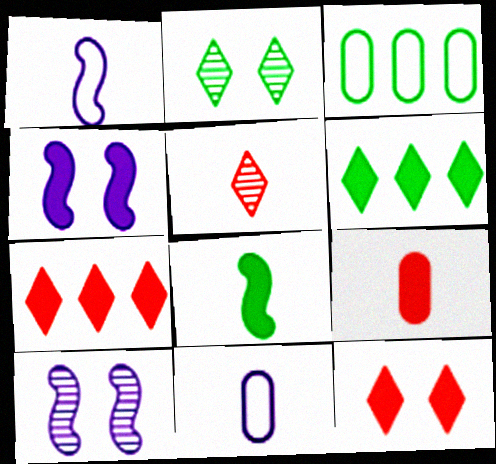[[2, 3, 8], 
[3, 4, 5], 
[4, 6, 9], 
[5, 8, 11]]